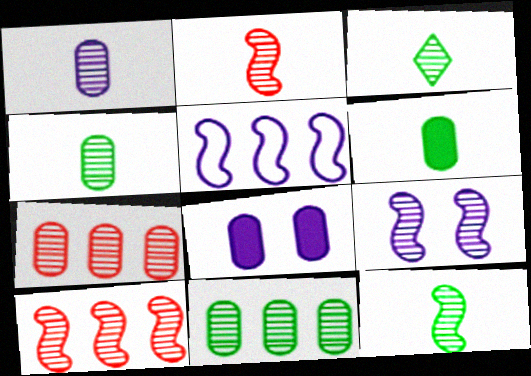[[1, 2, 3], 
[3, 4, 12], 
[3, 7, 9], 
[9, 10, 12]]